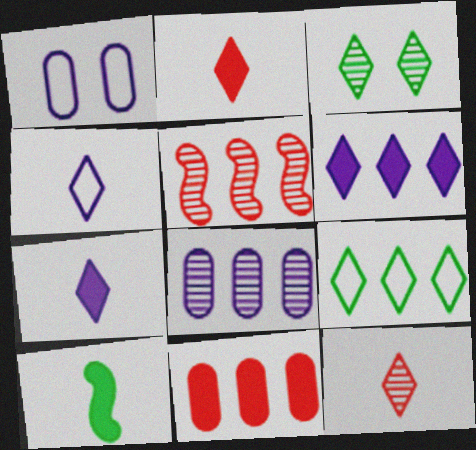[]